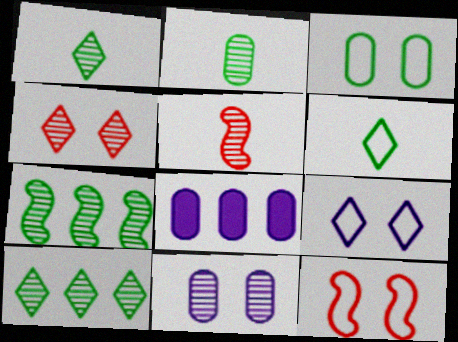[[1, 8, 12], 
[3, 9, 12], 
[5, 10, 11]]